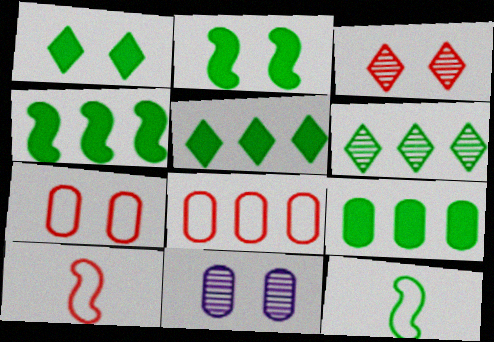[[4, 5, 9], 
[5, 10, 11]]